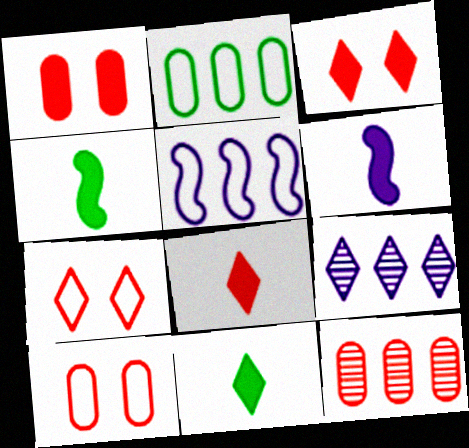[[4, 9, 10], 
[7, 9, 11]]